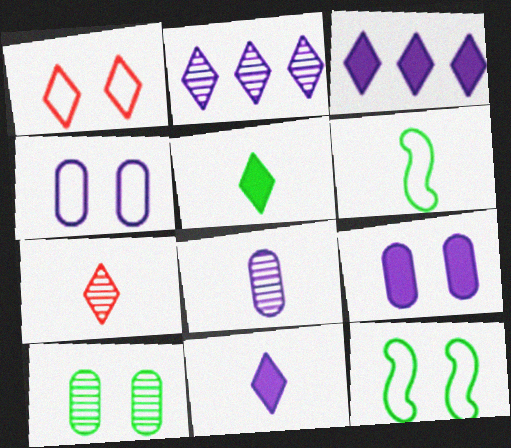[[1, 2, 5], 
[1, 4, 12]]